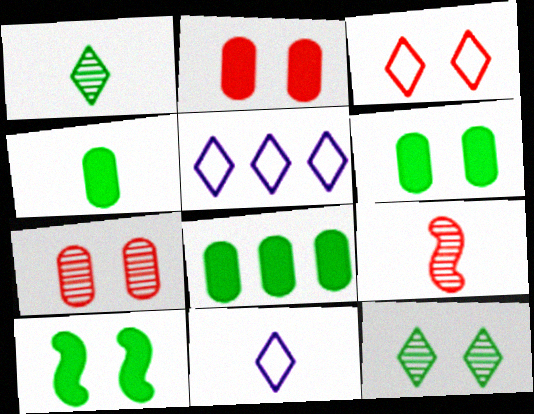[[4, 6, 8], 
[4, 9, 11], 
[5, 6, 9]]